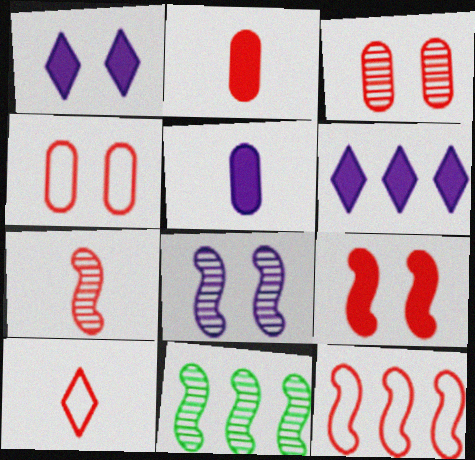[[2, 7, 10], 
[4, 10, 12], 
[7, 8, 11], 
[7, 9, 12]]